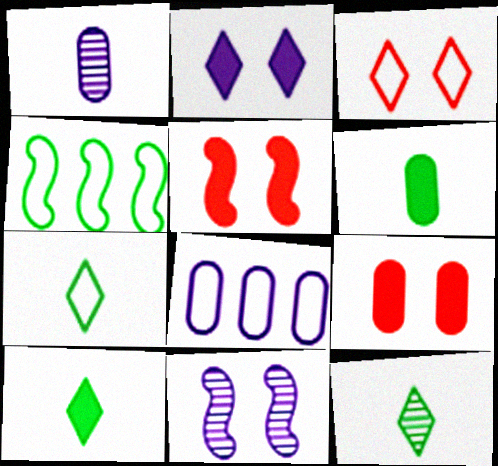[[5, 8, 12], 
[7, 10, 12]]